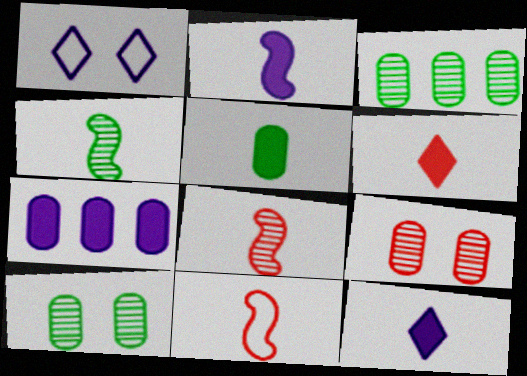[[2, 4, 11], 
[2, 5, 6]]